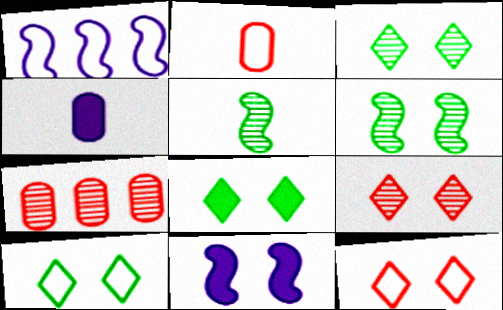[[1, 2, 10], 
[3, 8, 10]]